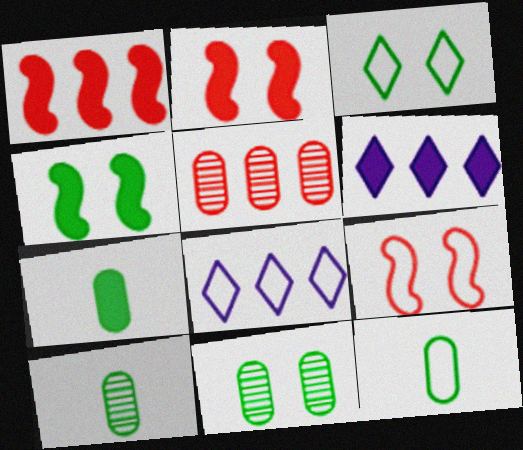[[2, 6, 7], 
[2, 8, 10], 
[3, 4, 11], 
[6, 9, 10], 
[7, 10, 12], 
[8, 9, 12]]